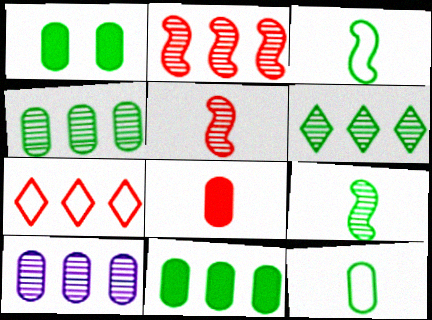[[1, 3, 6], 
[1, 4, 12], 
[2, 6, 10]]